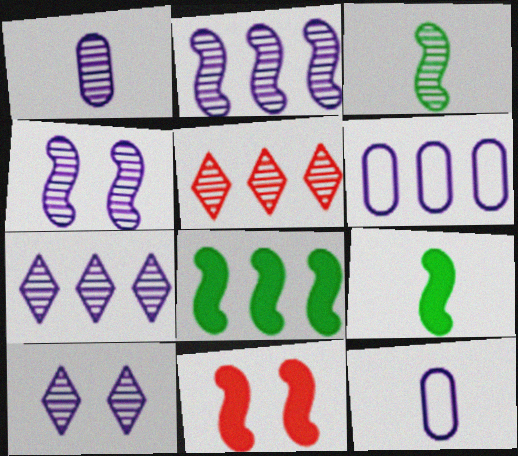[[1, 2, 10], 
[1, 4, 7], 
[5, 6, 8]]